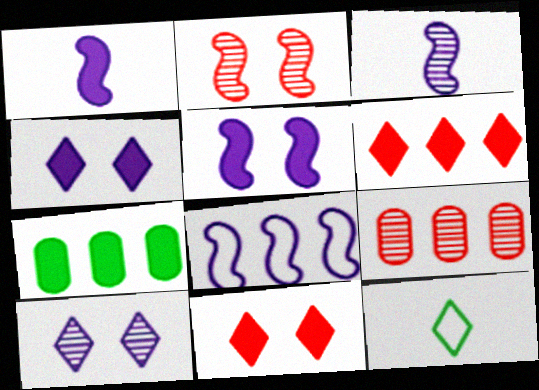[[1, 7, 11], 
[3, 5, 8], 
[5, 9, 12], 
[6, 10, 12]]